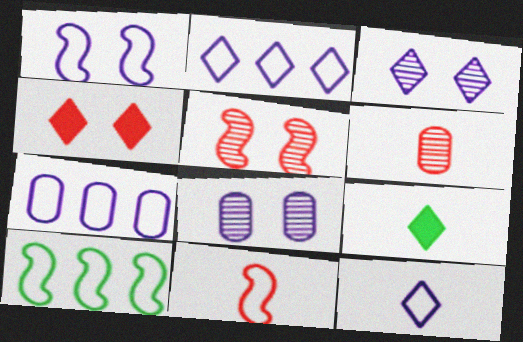[[1, 7, 12], 
[1, 10, 11], 
[5, 7, 9]]